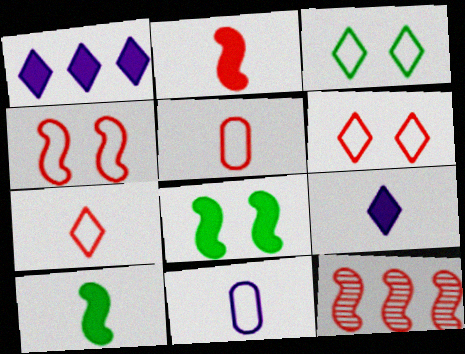[[2, 4, 12]]